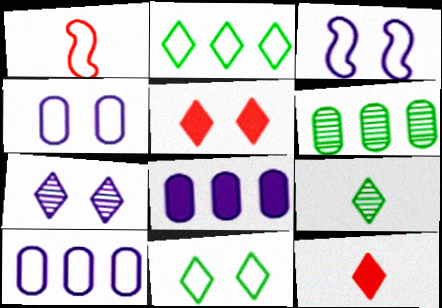[[1, 2, 4], 
[1, 10, 11], 
[2, 7, 12], 
[3, 6, 12], 
[5, 7, 11]]